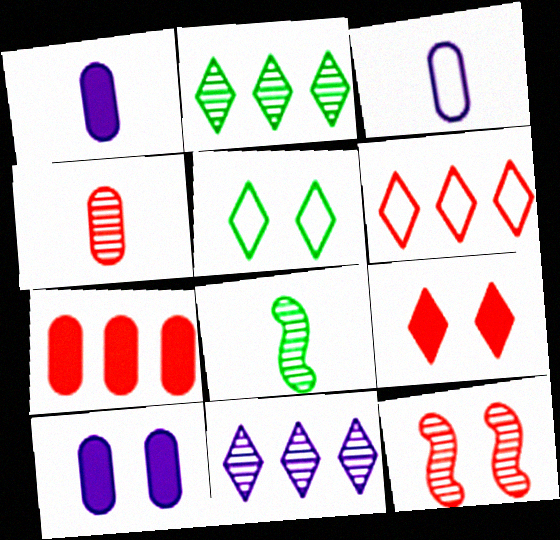[[5, 10, 12], 
[6, 8, 10]]